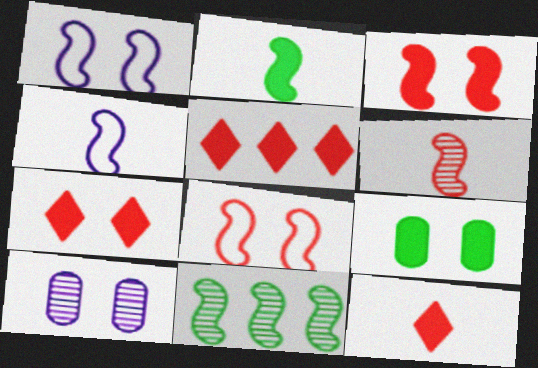[[2, 4, 6], 
[3, 4, 11], 
[5, 7, 12]]